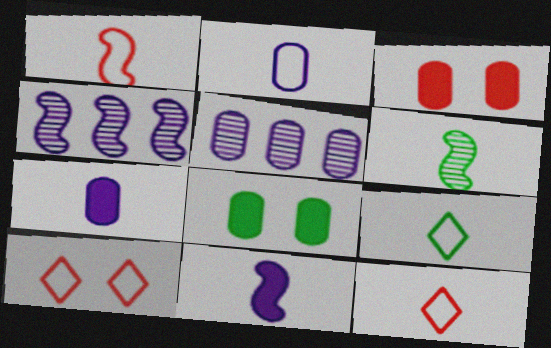[[1, 2, 9], 
[1, 6, 11], 
[3, 4, 9], 
[4, 8, 12], 
[6, 7, 12]]